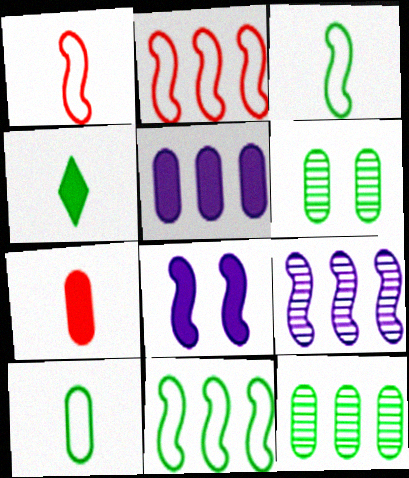[[4, 6, 11]]